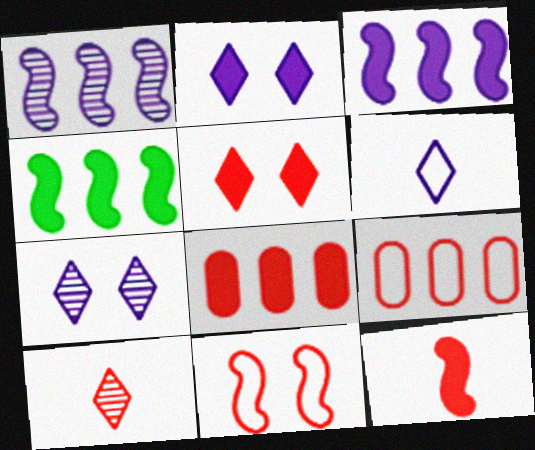[[5, 8, 12], 
[8, 10, 11]]